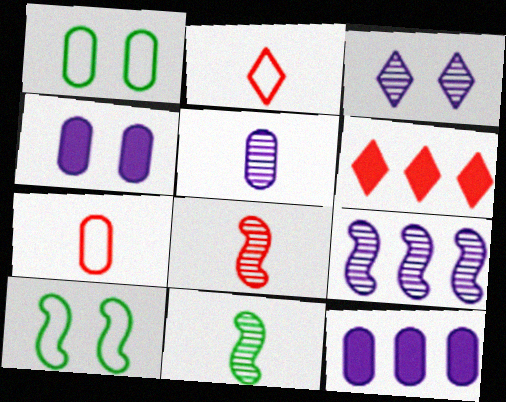[[3, 5, 9], 
[5, 6, 10]]